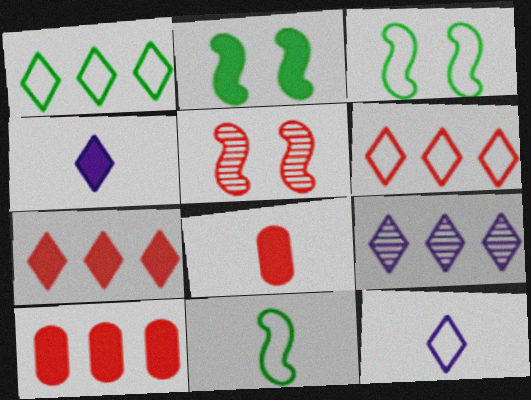[[1, 7, 9], 
[2, 4, 10], 
[3, 8, 9], 
[5, 6, 8]]